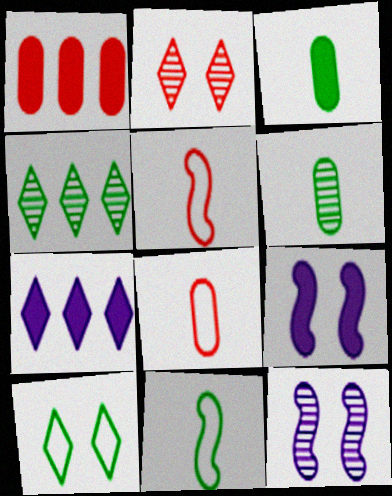[[1, 2, 5], 
[4, 8, 9]]